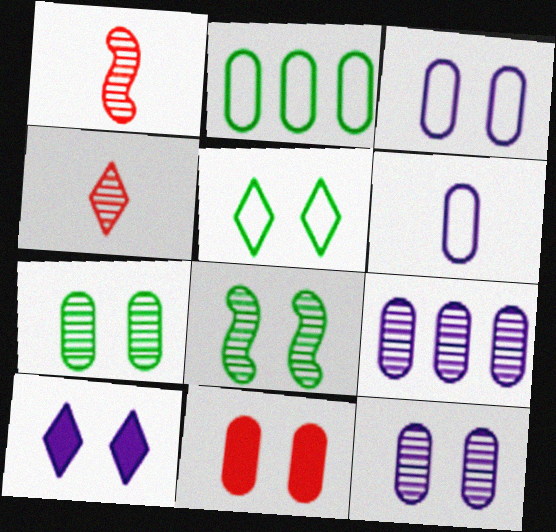[[1, 2, 10], 
[3, 7, 11], 
[4, 8, 9]]